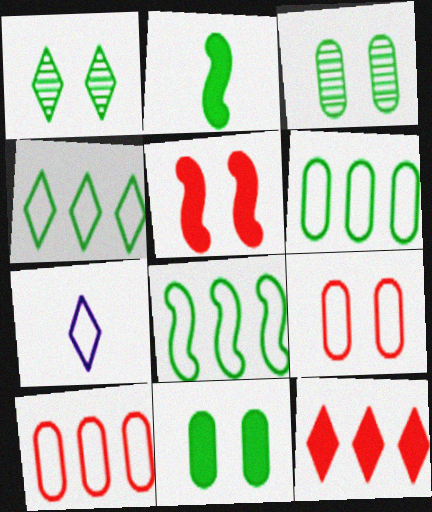[[1, 2, 6], 
[1, 7, 12], 
[2, 3, 4], 
[4, 6, 8], 
[7, 8, 9]]